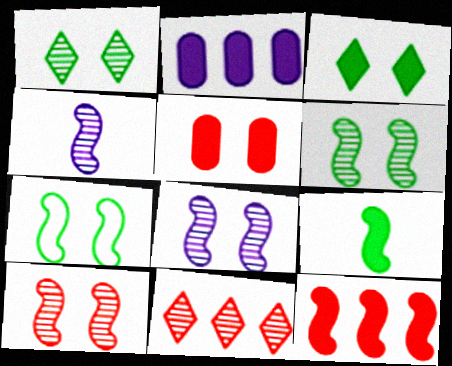[[4, 7, 12], 
[6, 8, 10]]